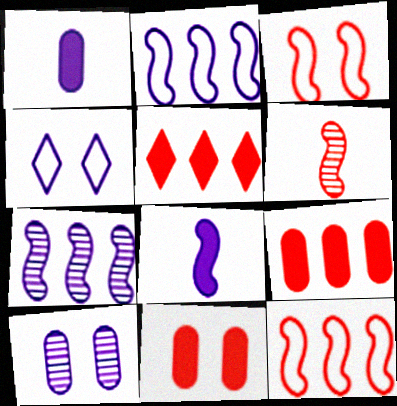[[1, 4, 7]]